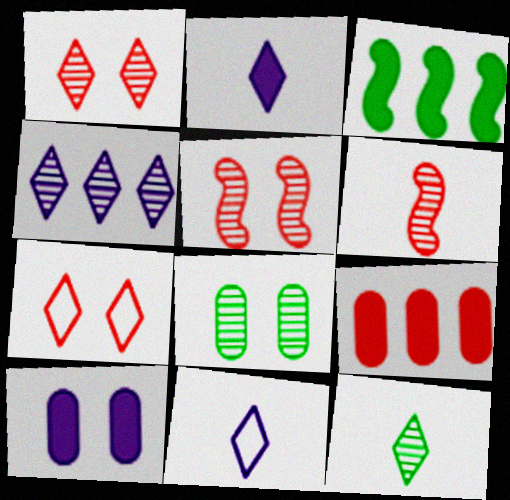[[1, 4, 12], 
[4, 6, 8], 
[6, 7, 9]]